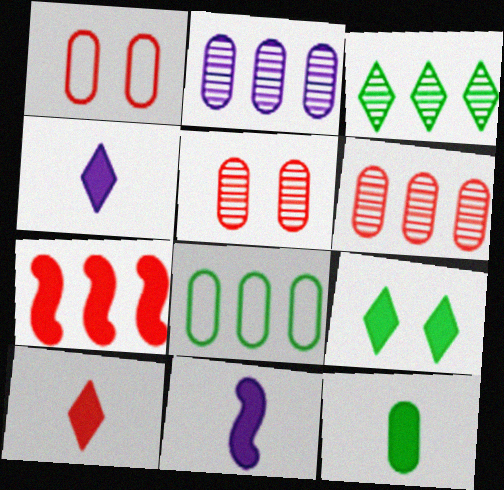[[1, 2, 12], 
[1, 3, 11], 
[10, 11, 12]]